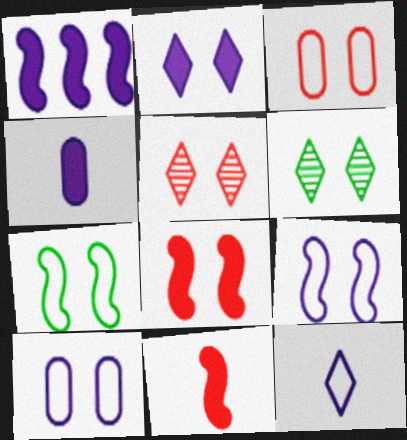[[1, 2, 4], 
[3, 5, 8], 
[6, 8, 10]]